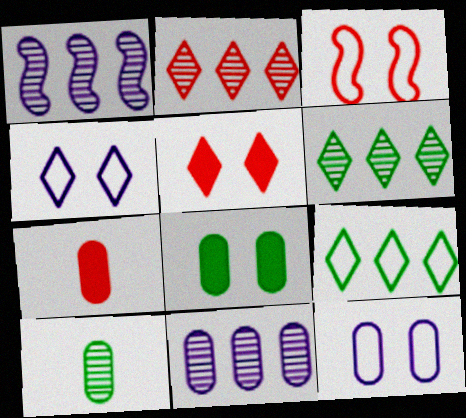[[2, 3, 7]]